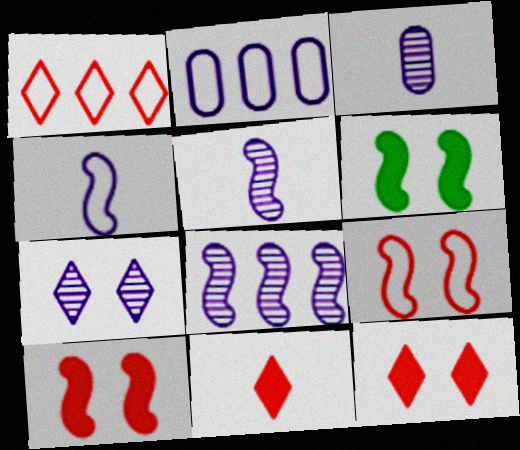[[1, 3, 6], 
[3, 7, 8]]